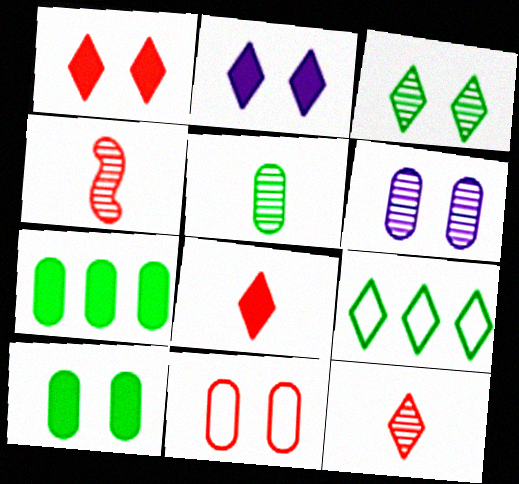[[2, 9, 12], 
[6, 10, 11]]